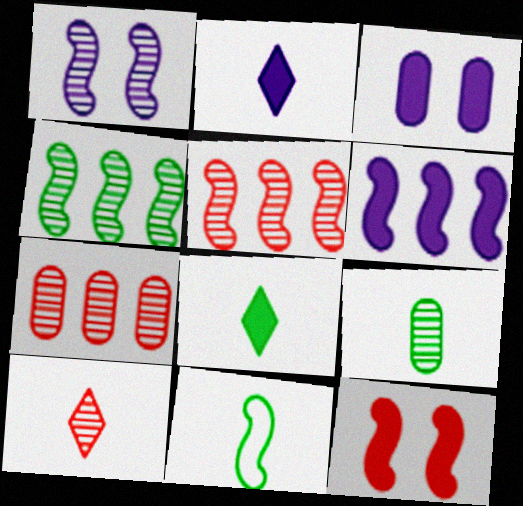[[2, 3, 6], 
[8, 9, 11]]